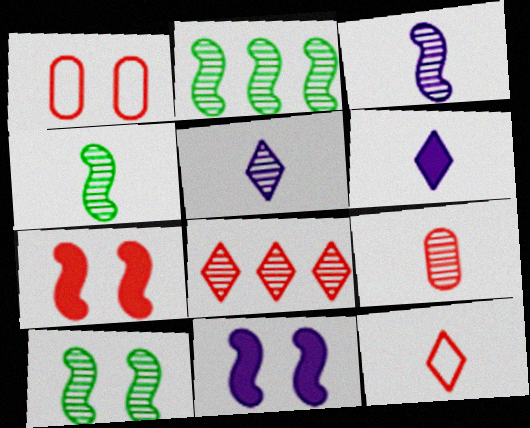[[1, 2, 6], 
[2, 4, 10], 
[4, 5, 9]]